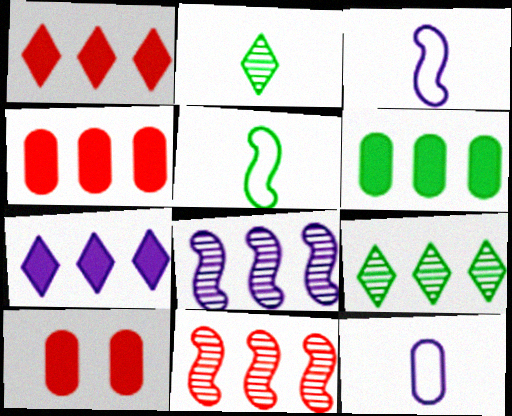[[3, 9, 10]]